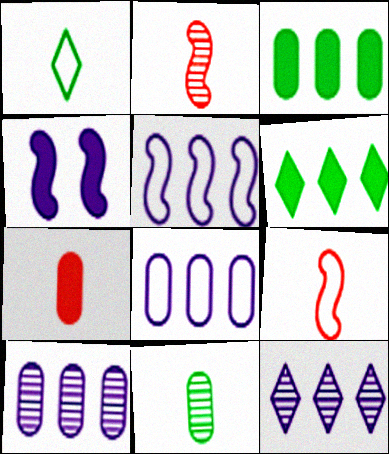[[4, 6, 7]]